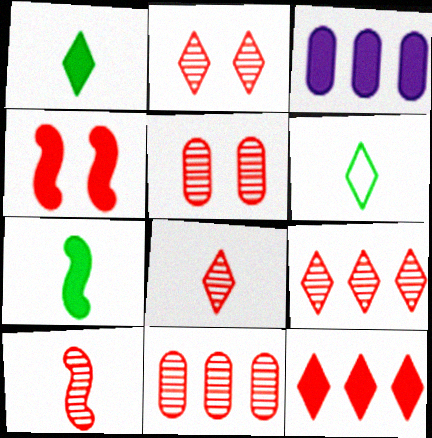[[1, 3, 4], 
[2, 8, 9], 
[2, 10, 11], 
[5, 9, 10]]